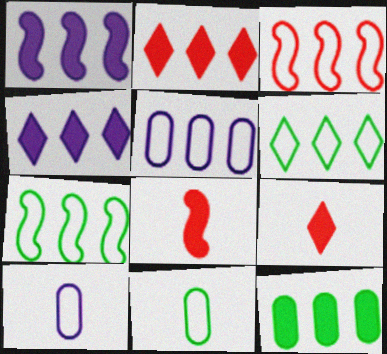[[1, 2, 12], 
[3, 5, 6]]